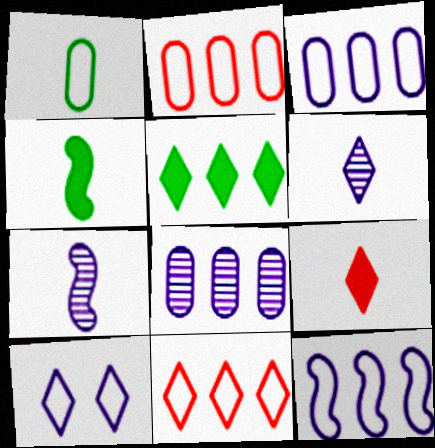[[1, 7, 9]]